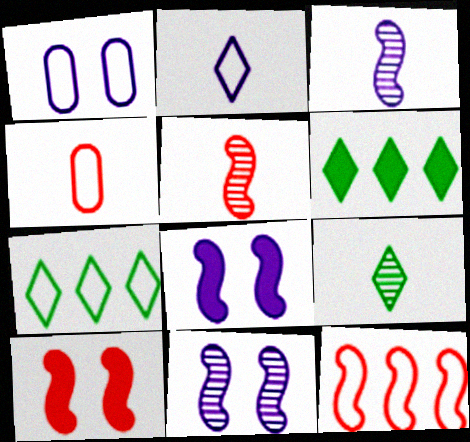[[1, 5, 6], 
[4, 6, 11], 
[5, 10, 12]]